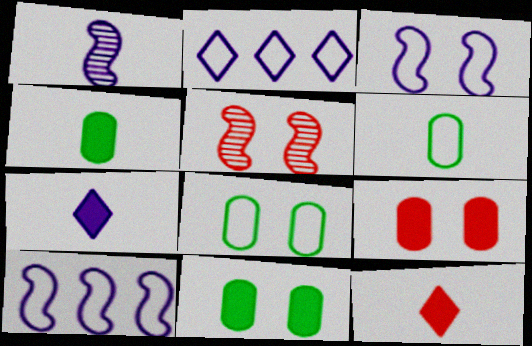[[1, 6, 12], 
[2, 4, 5]]